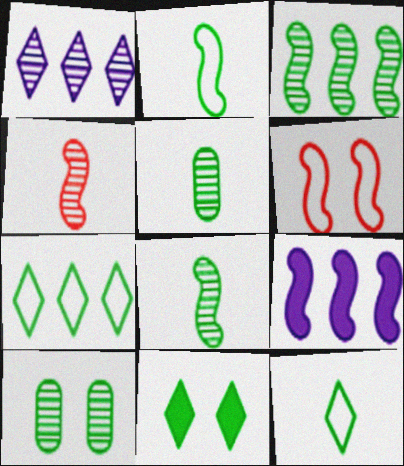[[1, 4, 10], 
[6, 8, 9]]